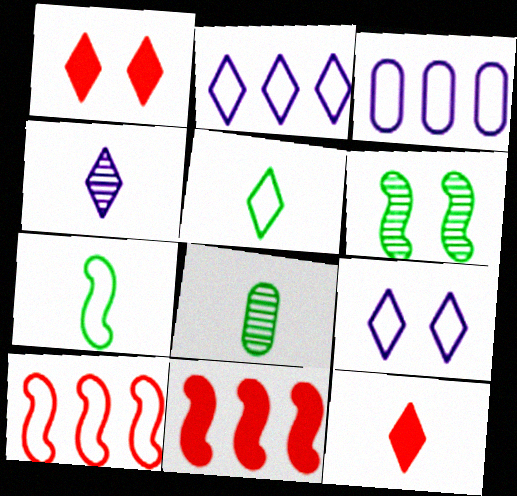[[3, 6, 12], 
[4, 5, 12], 
[8, 9, 11]]